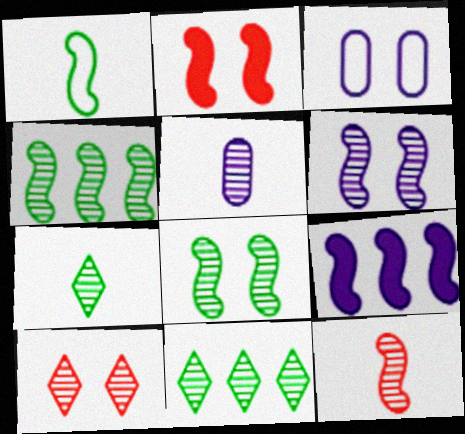[[4, 5, 10], 
[4, 6, 12], 
[5, 7, 12]]